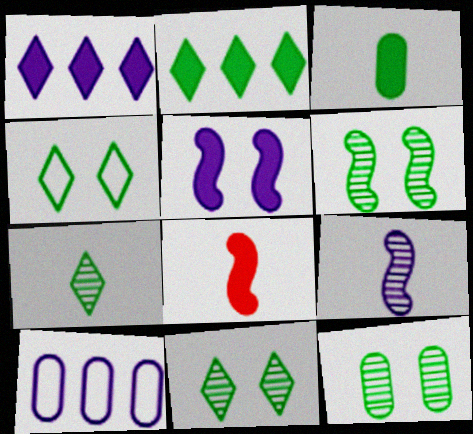[[2, 4, 7], 
[6, 11, 12], 
[8, 10, 11]]